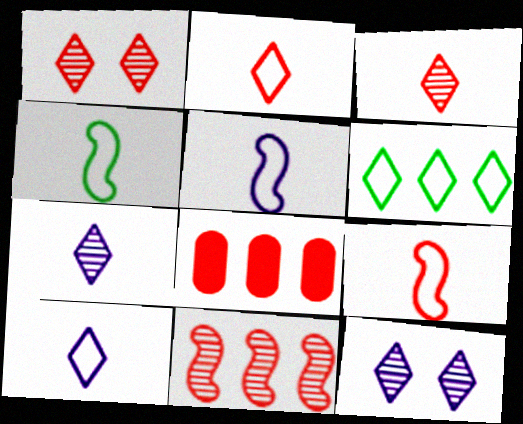[[1, 8, 9], 
[4, 5, 9], 
[4, 8, 12]]